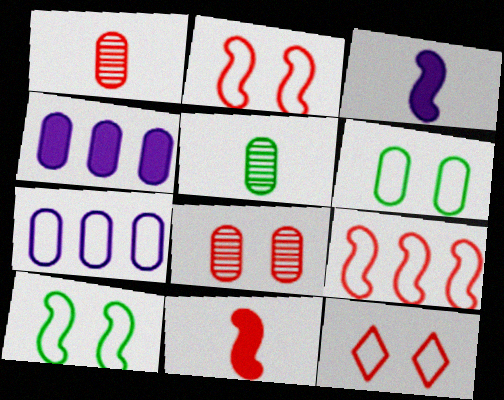[[1, 4, 6]]